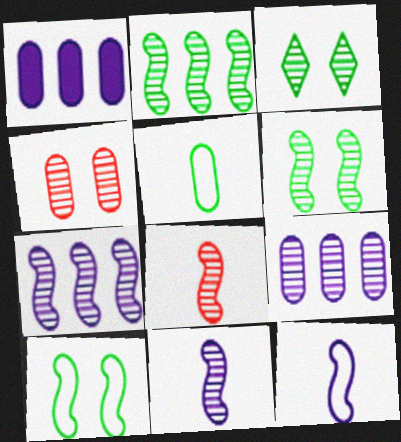[[1, 4, 5], 
[3, 8, 9], 
[6, 7, 8]]